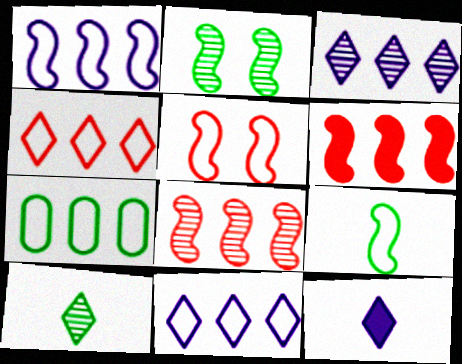[[1, 4, 7], 
[1, 5, 9], 
[3, 6, 7]]